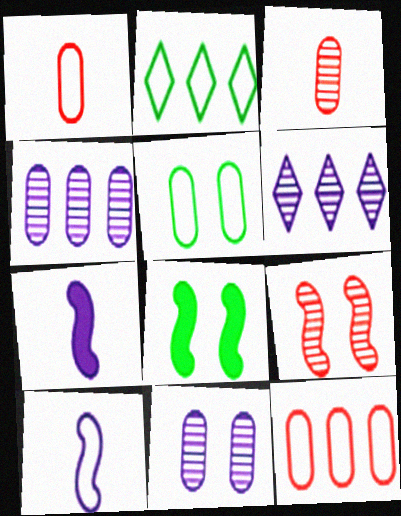[[1, 6, 8]]